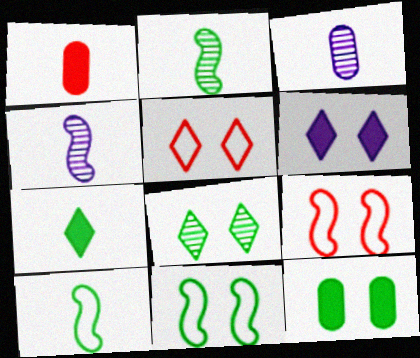[[5, 6, 8], 
[8, 11, 12]]